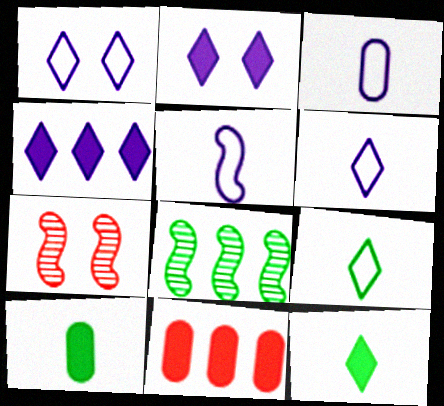[[3, 5, 6]]